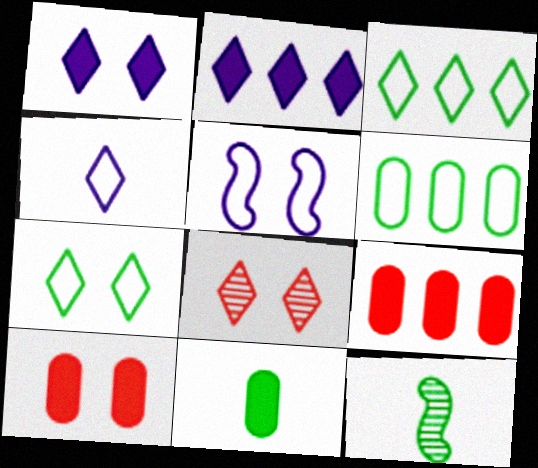[[1, 7, 8]]